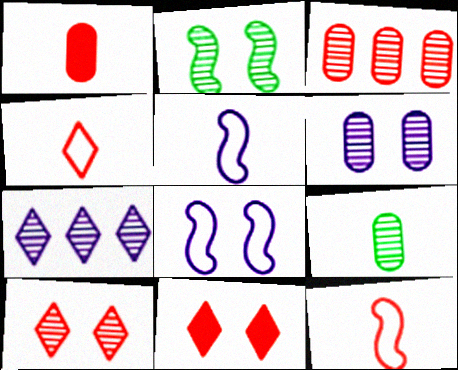[[2, 6, 10], 
[3, 6, 9], 
[3, 11, 12]]